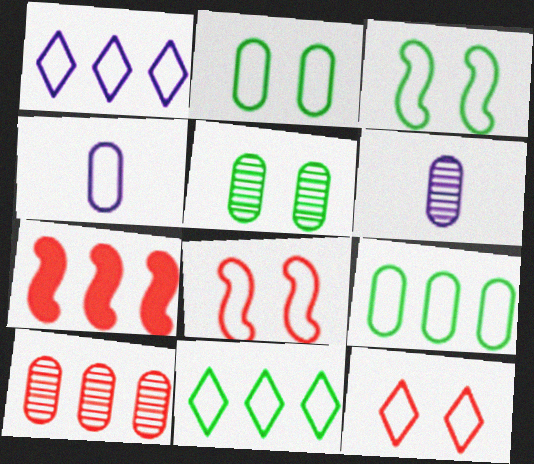[[4, 8, 11], 
[5, 6, 10]]